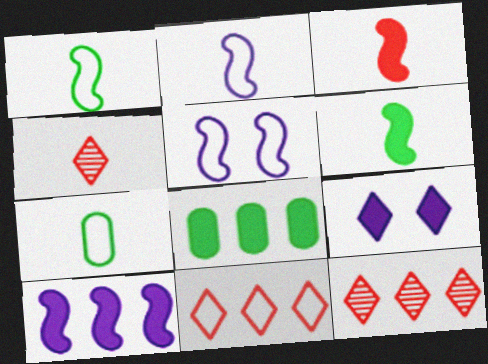[[3, 8, 9], 
[4, 5, 8], 
[5, 7, 11]]